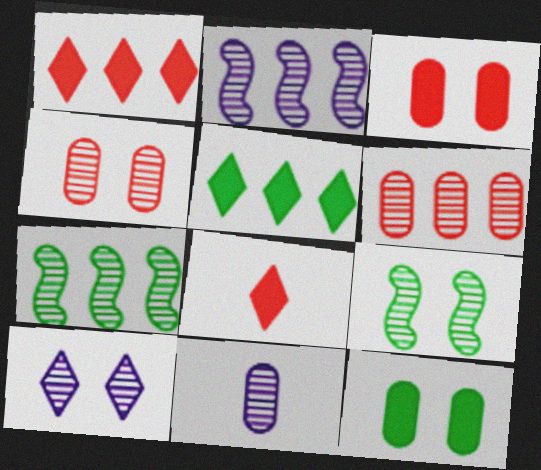[[2, 10, 11], 
[4, 9, 10]]